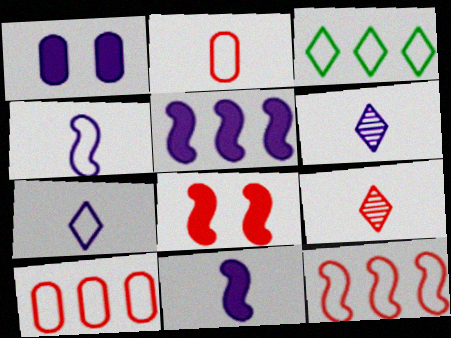[[8, 9, 10]]